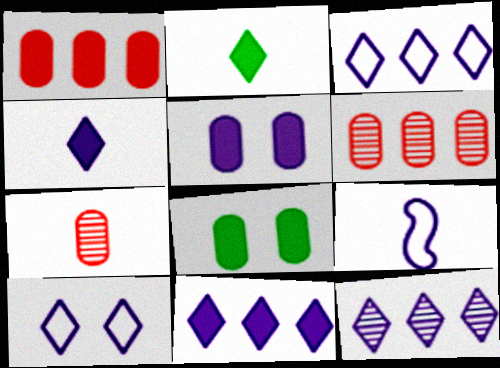[[2, 7, 9], 
[3, 11, 12], 
[4, 10, 12], 
[5, 9, 12]]